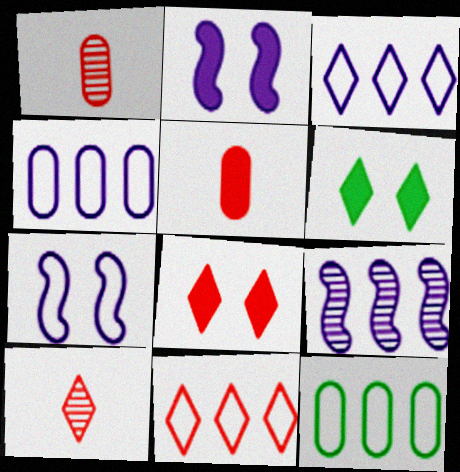[[2, 10, 12], 
[3, 6, 10], 
[8, 10, 11]]